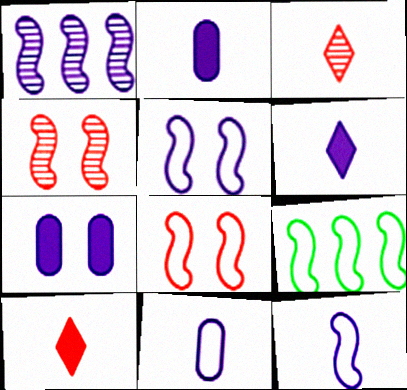[[3, 7, 9], 
[8, 9, 12]]